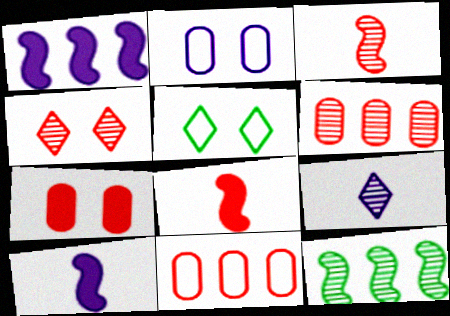[[1, 2, 9], 
[3, 4, 6], 
[4, 8, 11], 
[5, 6, 10]]